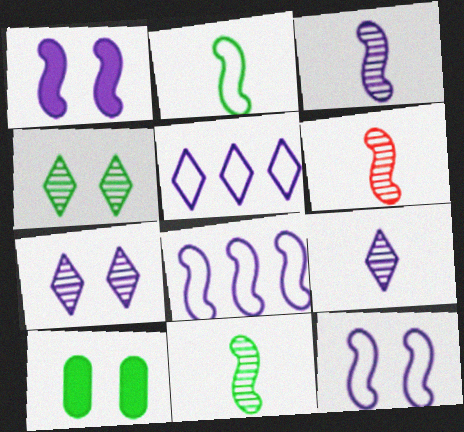[[1, 3, 8], 
[3, 6, 11], 
[5, 6, 10]]